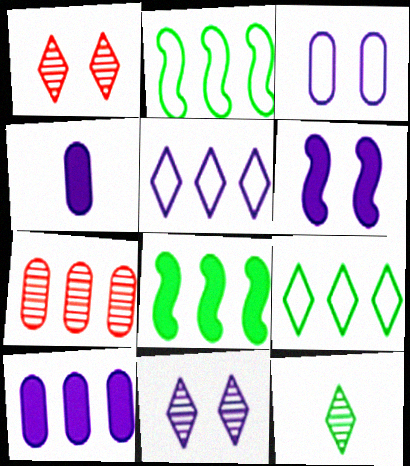[[1, 2, 4], 
[3, 6, 11], 
[5, 7, 8]]